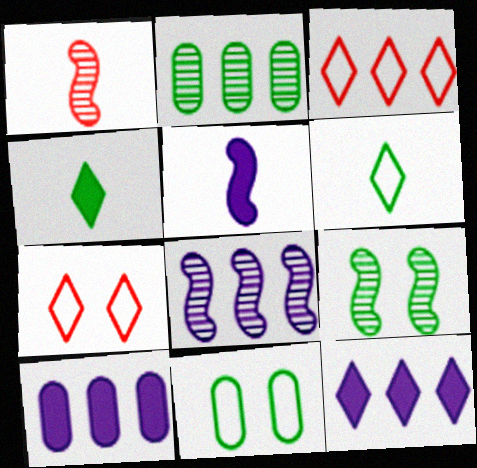[[1, 8, 9], 
[1, 11, 12], 
[2, 5, 7]]